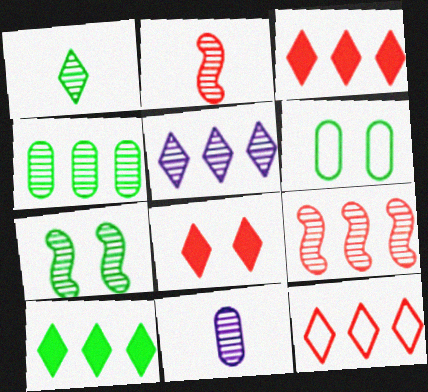[[1, 2, 11], 
[1, 4, 7], 
[4, 5, 9], 
[5, 10, 12]]